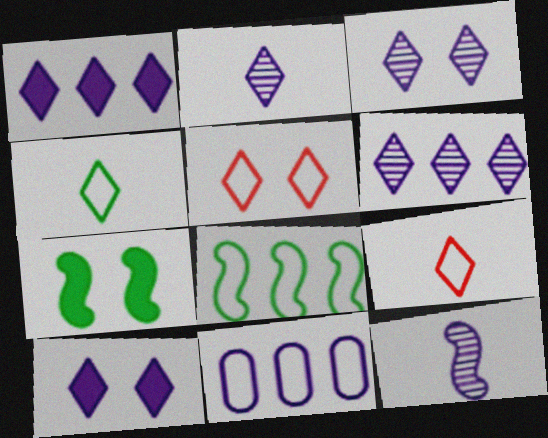[[2, 3, 6], 
[10, 11, 12]]